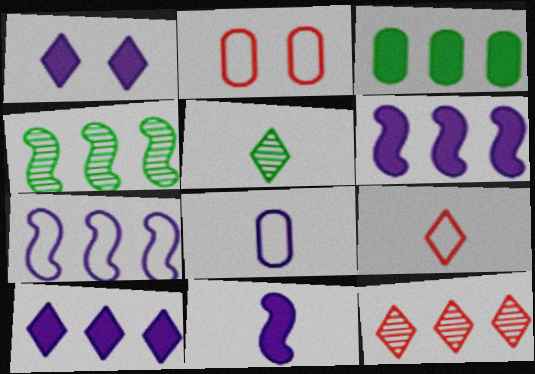[[2, 5, 6], 
[3, 7, 12]]